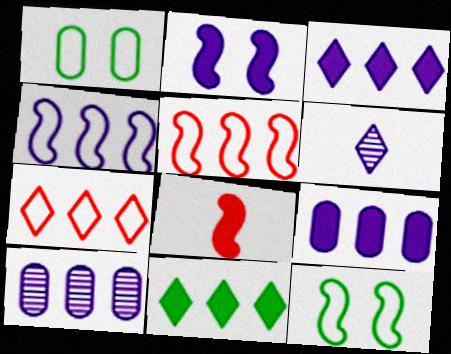[[3, 4, 10], 
[5, 10, 11]]